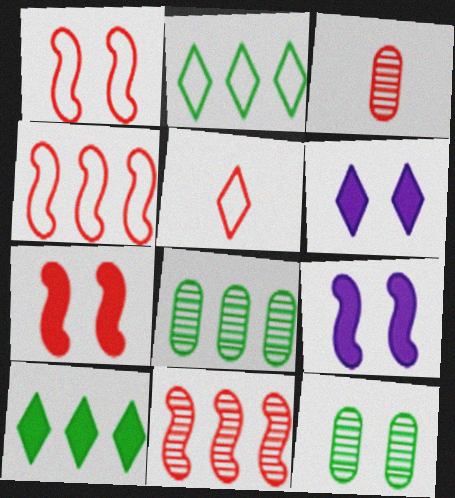[[1, 6, 12], 
[2, 3, 9], 
[5, 8, 9]]